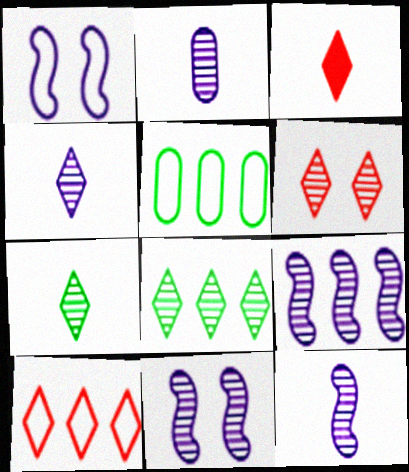[[2, 4, 12], 
[3, 5, 11], 
[3, 6, 10], 
[4, 6, 8], 
[9, 11, 12]]